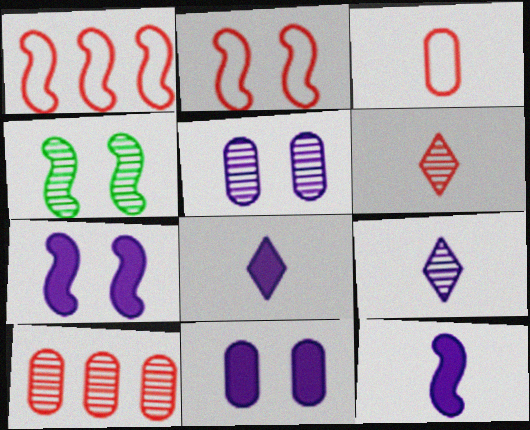[[1, 4, 12], 
[2, 4, 7], 
[4, 9, 10]]